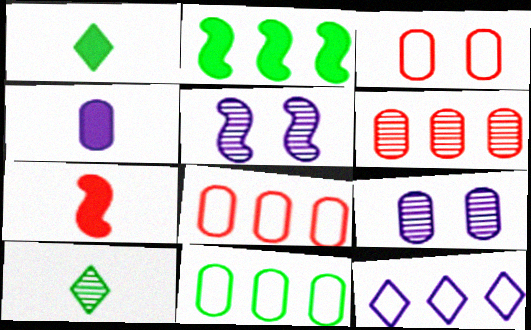[[1, 4, 7], 
[1, 5, 8], 
[2, 6, 12], 
[4, 5, 12], 
[5, 6, 10]]